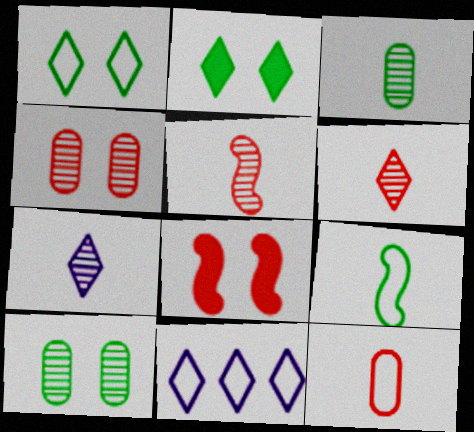[[2, 6, 11], 
[3, 5, 7], 
[3, 8, 11]]